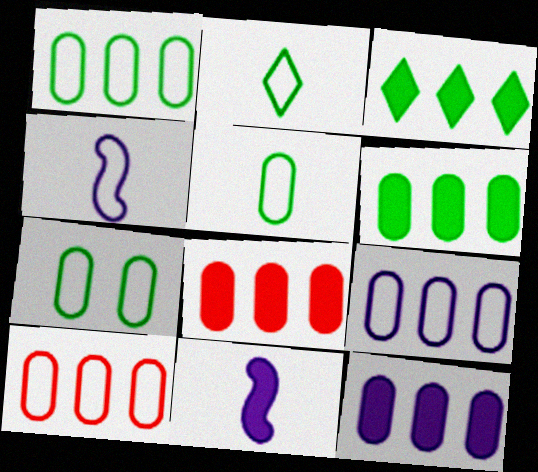[[1, 5, 7], 
[1, 9, 10], 
[6, 8, 12]]